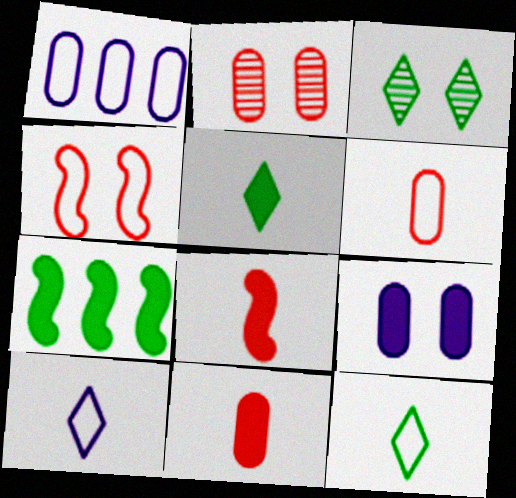[[1, 3, 8], 
[1, 4, 12], 
[2, 7, 10], 
[3, 4, 9]]